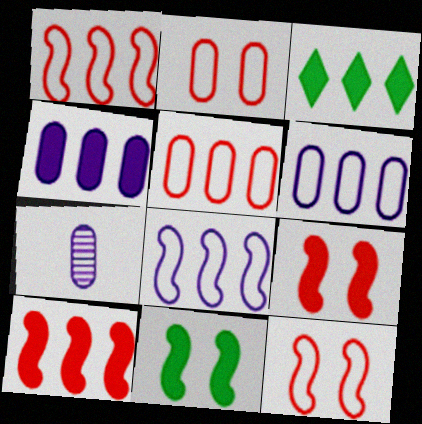[[3, 4, 10], 
[3, 7, 12]]